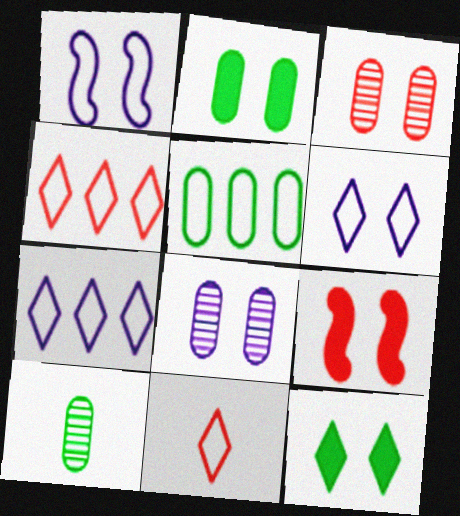[[1, 3, 12], 
[1, 5, 11], 
[2, 5, 10], 
[7, 9, 10]]